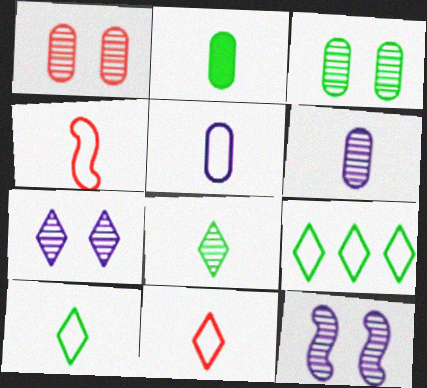[[4, 5, 10]]